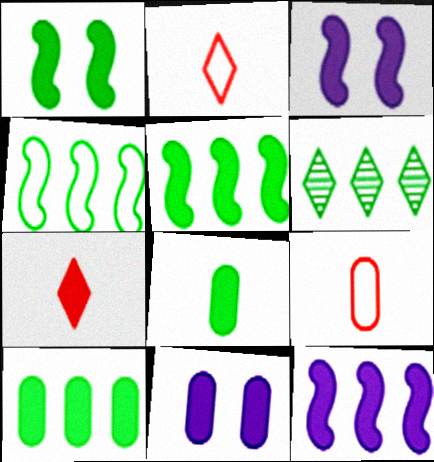[[3, 6, 9], 
[3, 7, 10], 
[4, 6, 10], 
[5, 7, 11]]